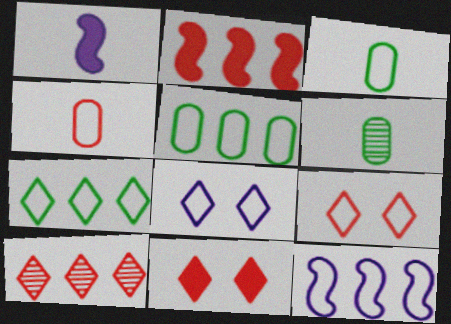[[2, 6, 8], 
[3, 9, 12], 
[6, 11, 12]]